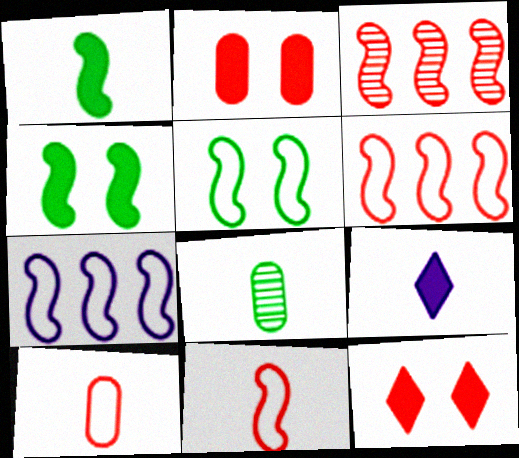[[3, 10, 12], 
[5, 7, 11], 
[7, 8, 12], 
[8, 9, 11]]